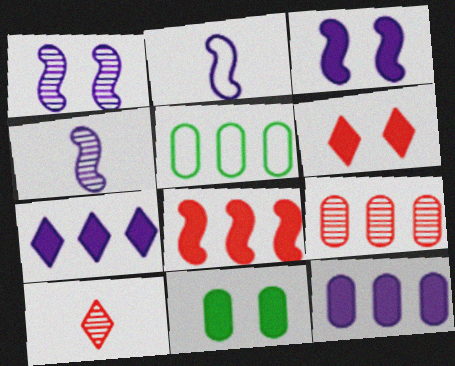[[3, 5, 10], 
[3, 6, 11], 
[4, 5, 6], 
[5, 9, 12]]